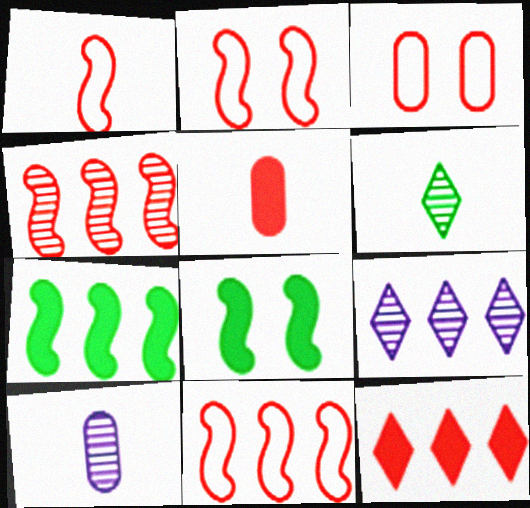[[1, 2, 11]]